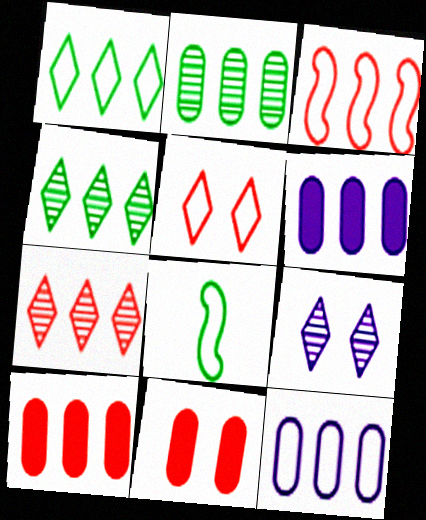[[1, 3, 12], 
[2, 10, 12], 
[3, 4, 6], 
[3, 7, 10], 
[5, 8, 12], 
[8, 9, 10]]